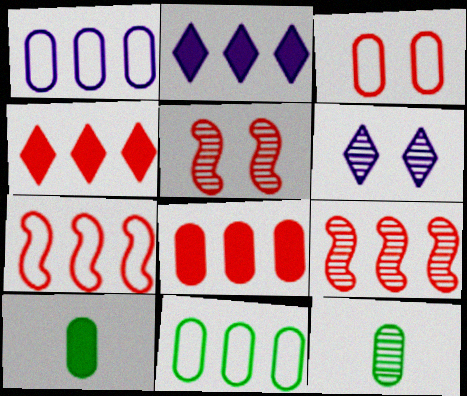[[2, 9, 11], 
[6, 7, 10], 
[6, 9, 12]]